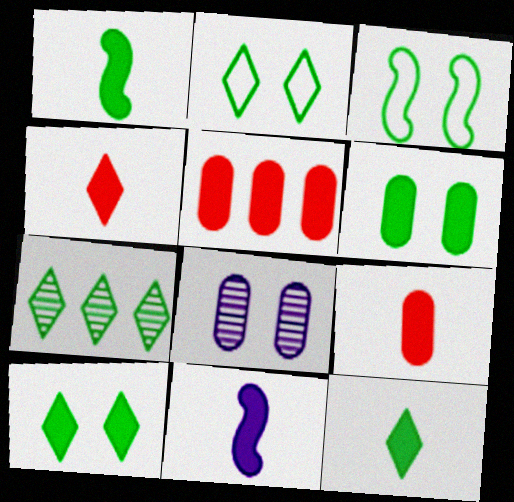[[2, 7, 12], 
[5, 10, 11], 
[9, 11, 12]]